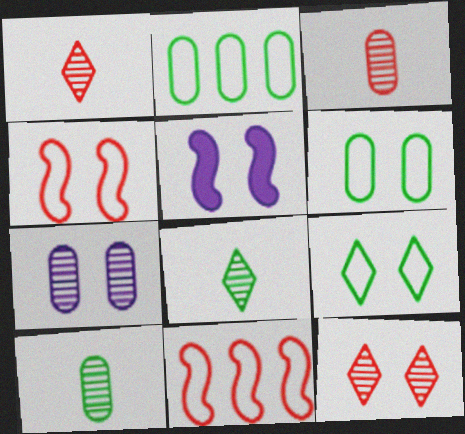[[1, 2, 5], 
[5, 6, 12]]